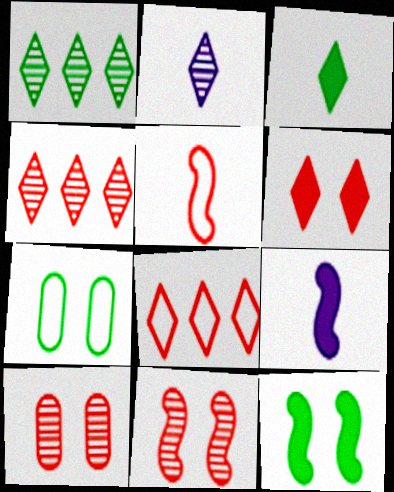[[4, 7, 9]]